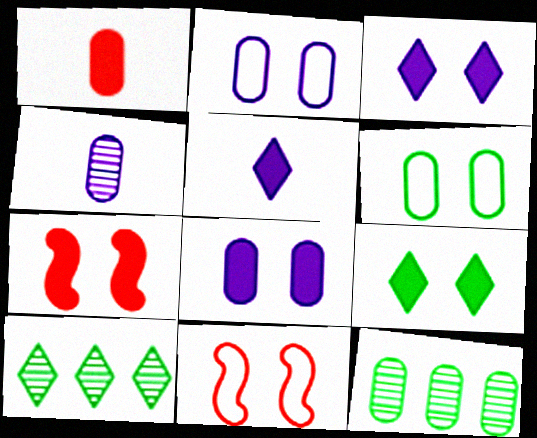[[1, 2, 12], 
[5, 11, 12], 
[7, 8, 9]]